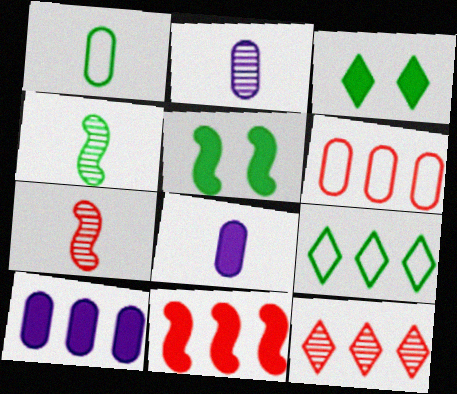[[3, 8, 11], 
[6, 11, 12]]